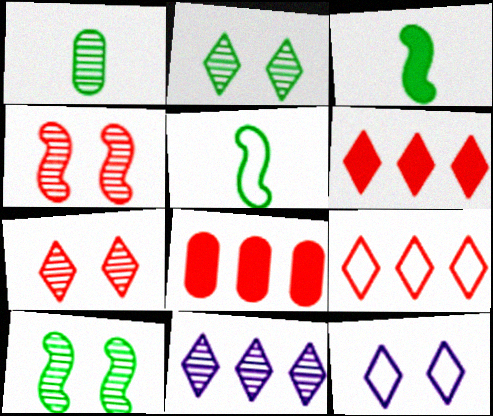[[1, 4, 11]]